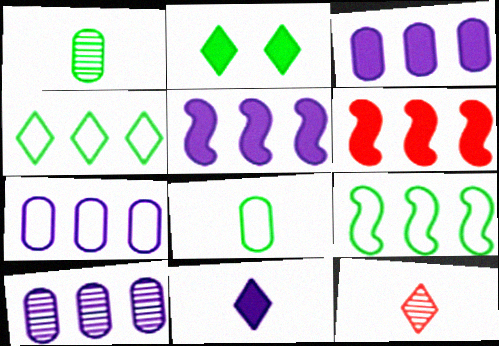[[1, 2, 9], 
[3, 7, 10], 
[4, 6, 10]]